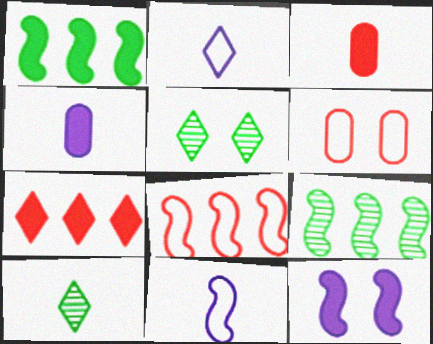[[2, 5, 7], 
[3, 10, 11], 
[4, 5, 8], 
[5, 6, 12]]